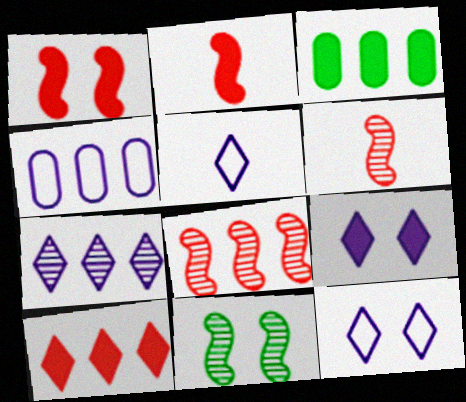[[2, 3, 9], 
[3, 6, 12], 
[5, 7, 9]]